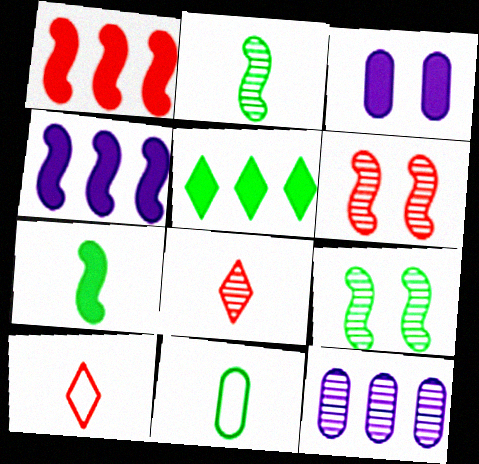[[5, 9, 11], 
[8, 9, 12]]